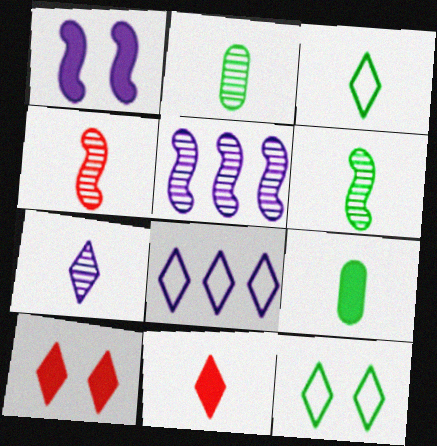[[2, 4, 7], 
[3, 6, 9], 
[3, 7, 11]]